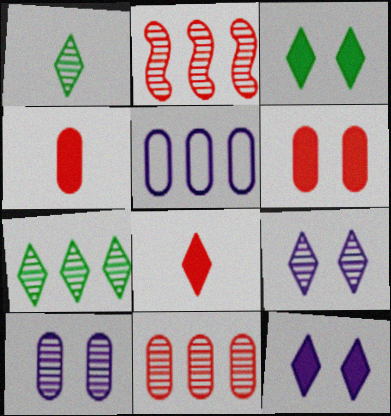[[1, 2, 10]]